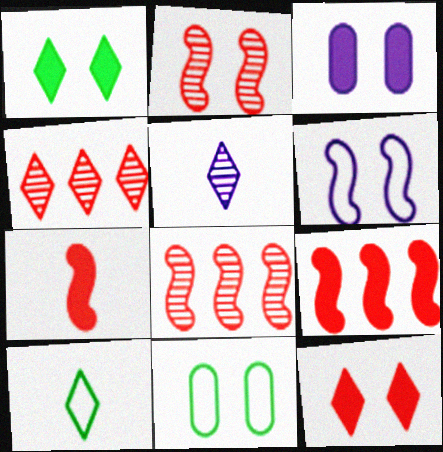[[3, 8, 10], 
[5, 9, 11]]